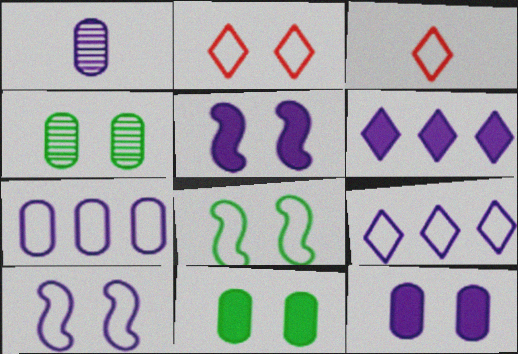[[1, 5, 9], 
[1, 6, 10], 
[1, 7, 12], 
[2, 4, 5], 
[3, 7, 8]]